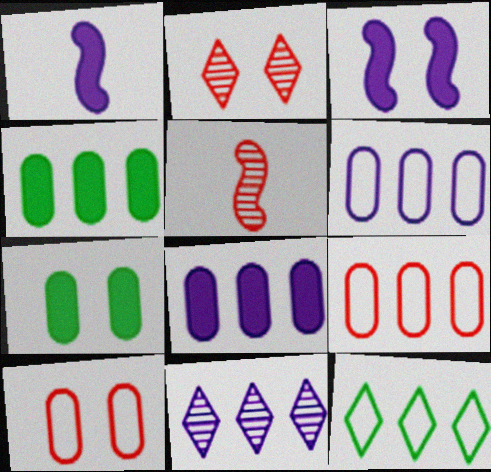[]